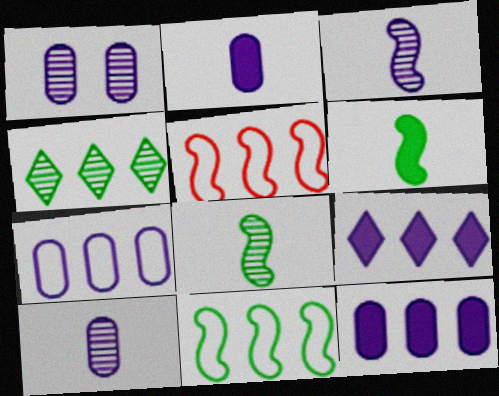[[1, 2, 7], 
[4, 5, 12]]